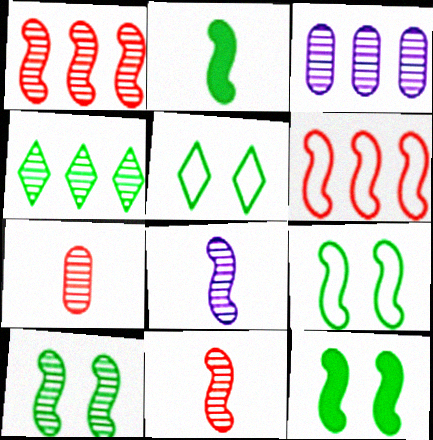[[1, 3, 4], 
[1, 8, 10], 
[6, 8, 12], 
[9, 10, 12]]